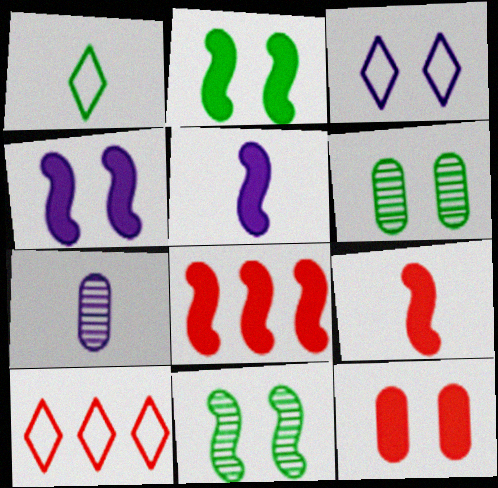[[1, 3, 10], 
[1, 7, 9], 
[2, 5, 8], 
[2, 7, 10], 
[3, 11, 12], 
[5, 6, 10]]